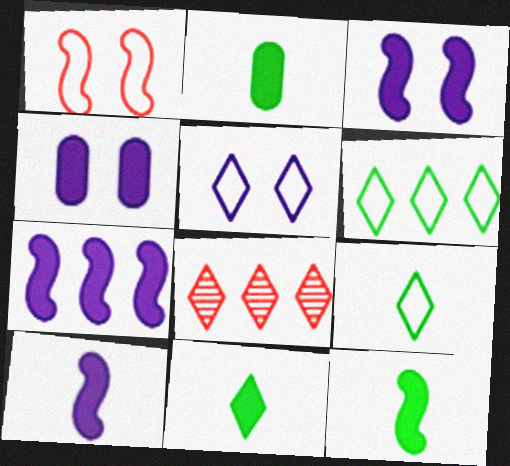[[2, 11, 12], 
[3, 7, 10], 
[5, 8, 11]]